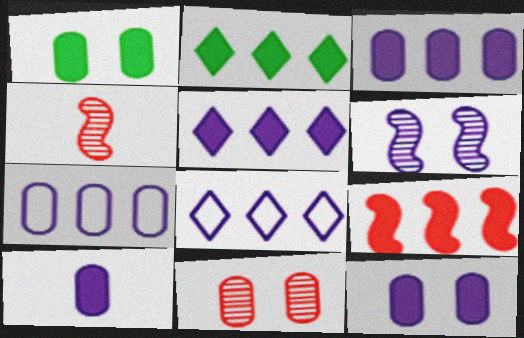[[1, 4, 8], 
[2, 3, 9], 
[3, 10, 12], 
[6, 8, 10]]